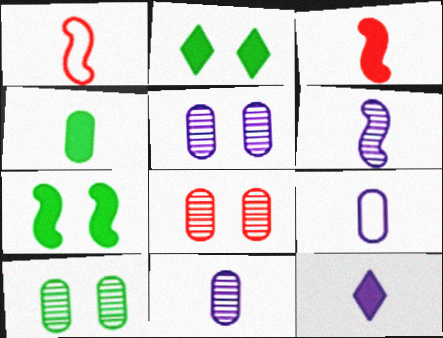[[3, 4, 12], 
[5, 8, 10], 
[6, 9, 12]]